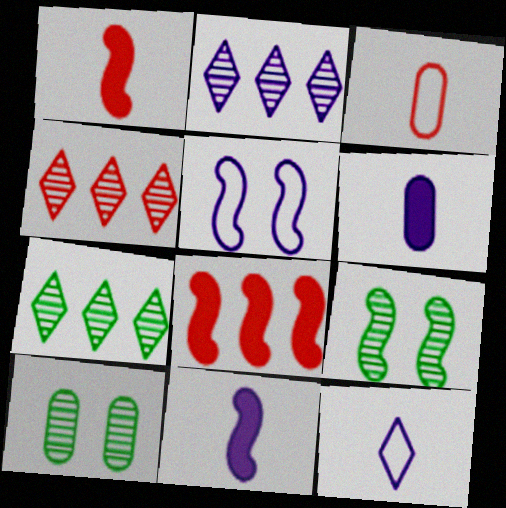[[2, 4, 7], 
[2, 5, 6], 
[8, 10, 12]]